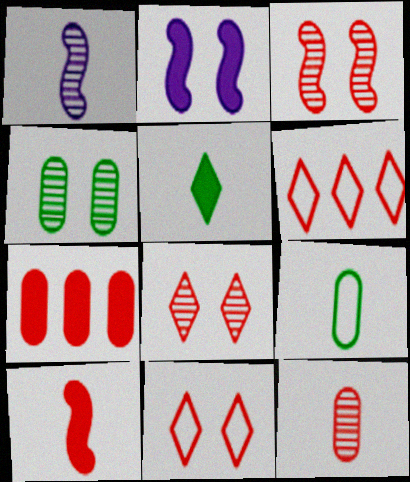[[2, 4, 11], 
[2, 5, 7]]